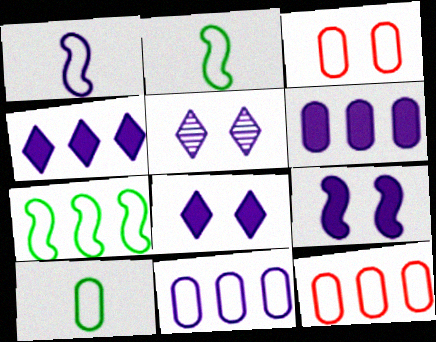[[1, 5, 6], 
[3, 10, 11]]